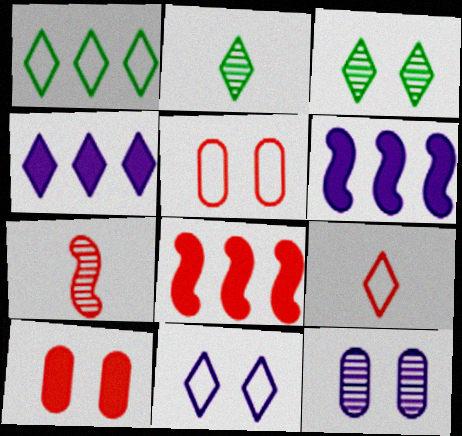[[1, 9, 11], 
[2, 5, 6], 
[3, 4, 9]]